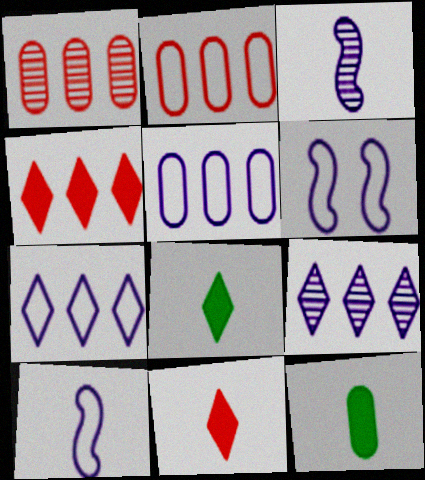[[1, 6, 8]]